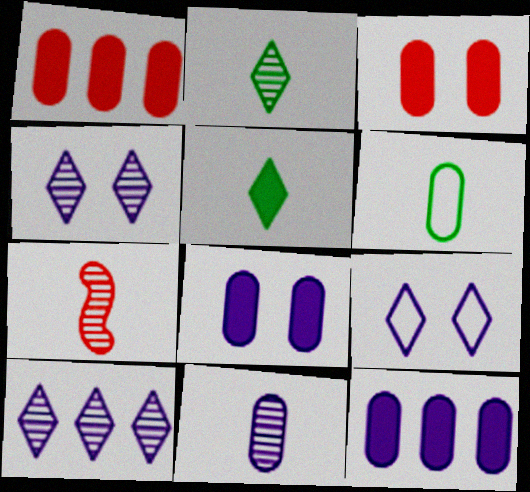[[2, 7, 11]]